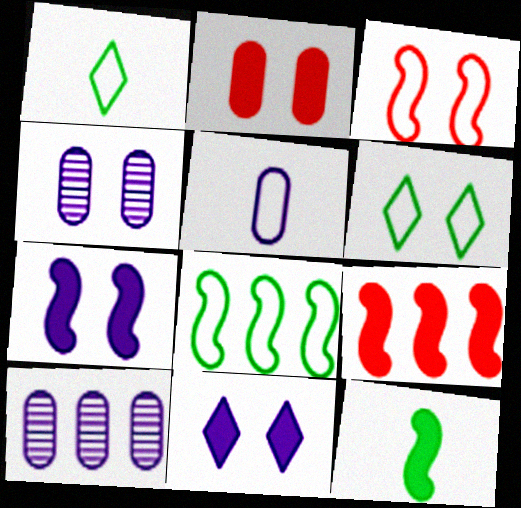[[1, 4, 9], 
[7, 9, 12]]